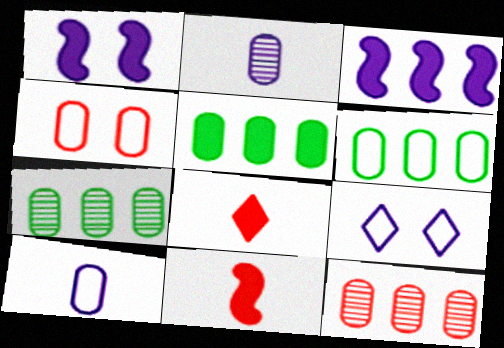[[1, 5, 8], 
[2, 3, 9], 
[2, 4, 5], 
[4, 6, 10], 
[5, 6, 7], 
[7, 9, 11]]